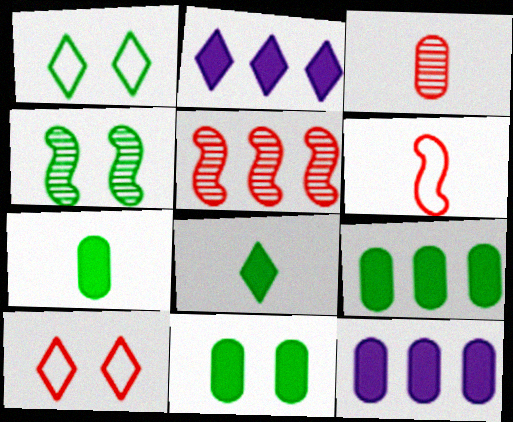[[1, 4, 11], 
[7, 9, 11]]